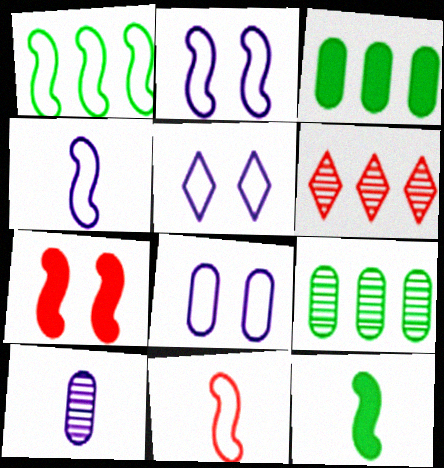[[1, 2, 11], 
[2, 5, 8], 
[6, 8, 12]]